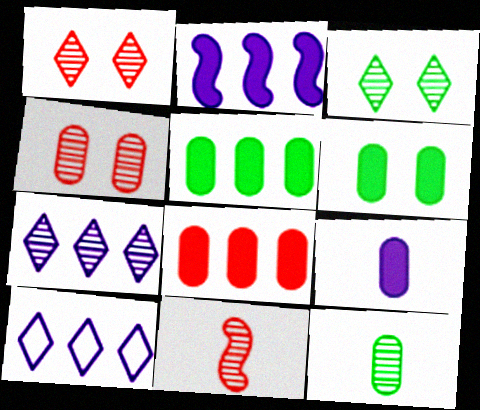[[6, 8, 9], 
[6, 10, 11]]